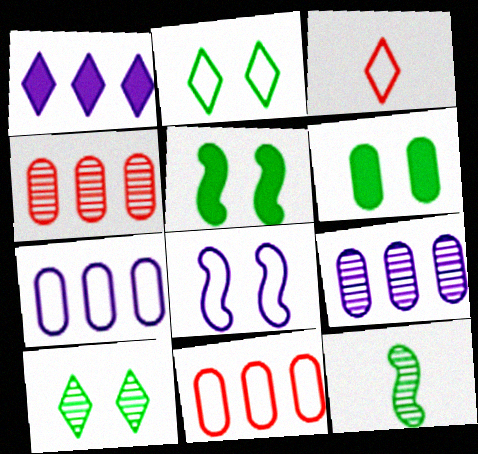[[1, 3, 10], 
[3, 5, 9]]